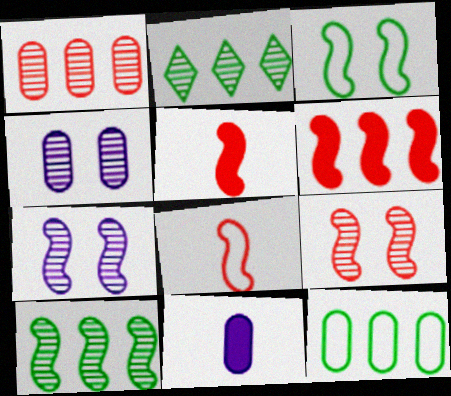[[6, 8, 9]]